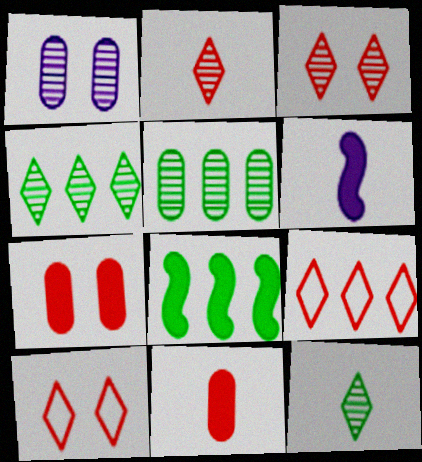[[5, 6, 10]]